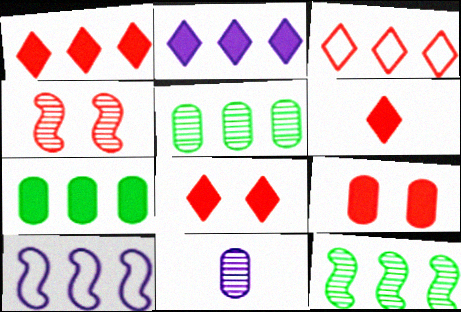[[1, 5, 10], 
[1, 6, 8]]